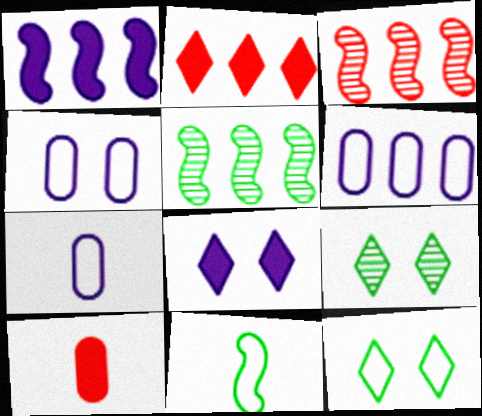[[2, 5, 6], 
[4, 6, 7]]